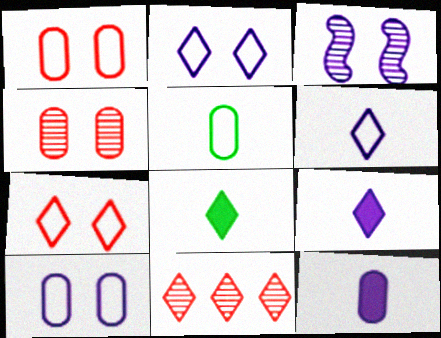[[2, 8, 11]]